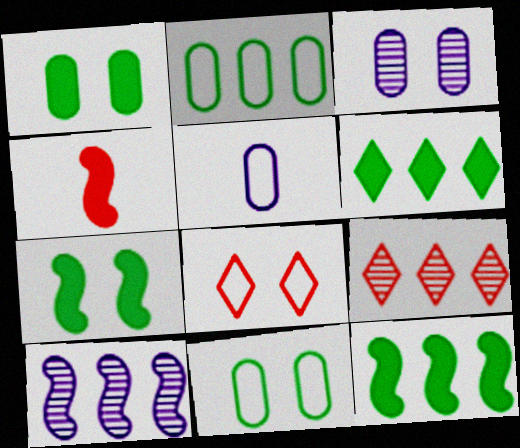[[3, 7, 8], 
[5, 7, 9]]